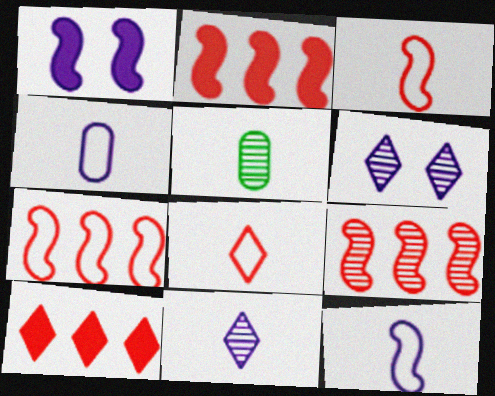[[2, 7, 9], 
[5, 6, 9]]